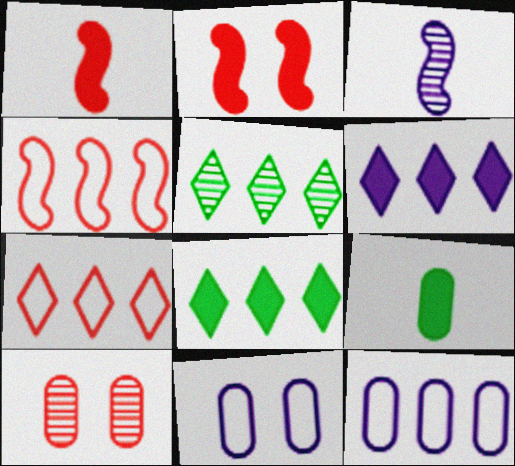[[1, 5, 11], 
[1, 7, 10], 
[2, 6, 9], 
[3, 5, 10], 
[3, 6, 11], 
[5, 6, 7], 
[9, 10, 12]]